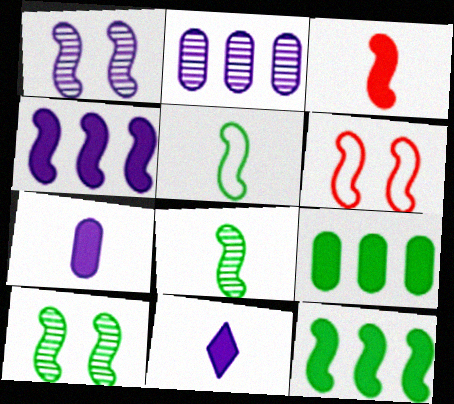[[4, 6, 8], 
[5, 10, 12]]